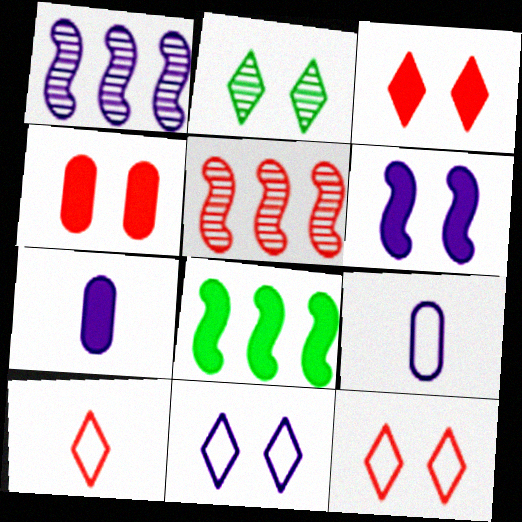[[1, 7, 11], 
[2, 3, 11], 
[3, 7, 8], 
[4, 5, 10]]